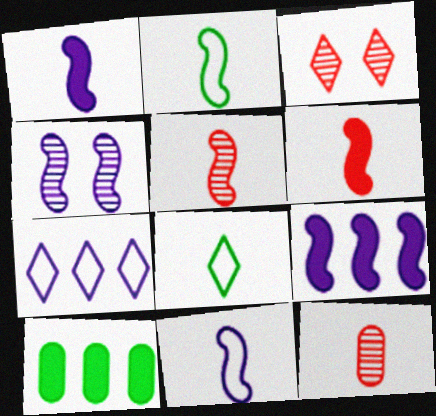[[1, 2, 5], 
[1, 8, 12], 
[3, 10, 11], 
[4, 9, 11]]